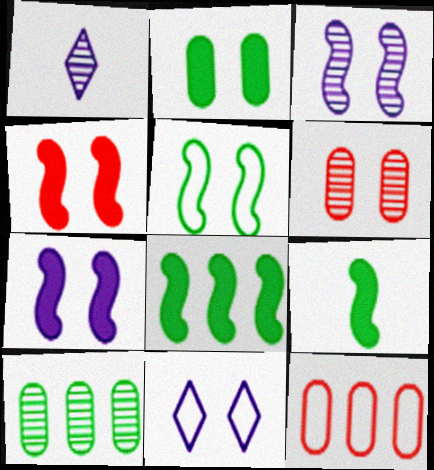[[3, 4, 5]]